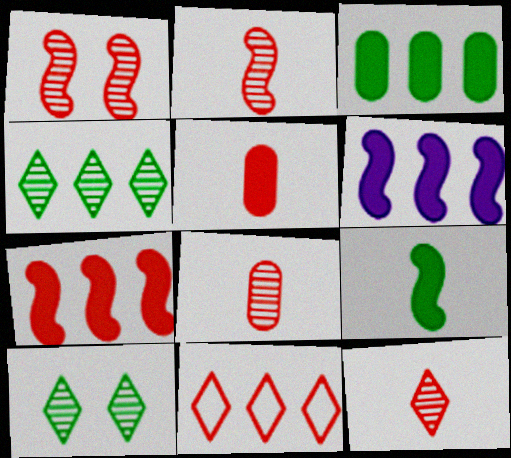[[1, 5, 11], 
[2, 8, 12]]